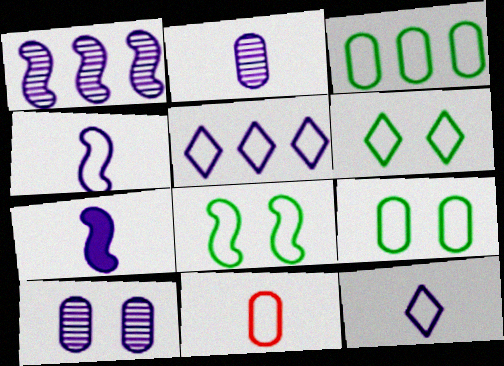[[2, 7, 12], 
[5, 7, 10], 
[5, 8, 11], 
[6, 8, 9]]